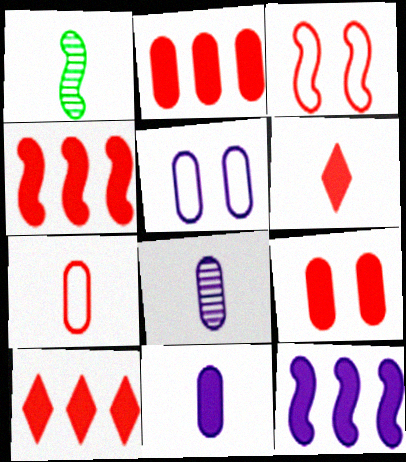[[1, 3, 12], 
[1, 5, 10], 
[2, 4, 10], 
[4, 6, 9]]